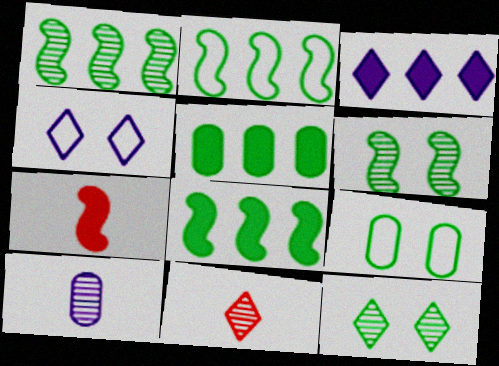[[1, 2, 8]]